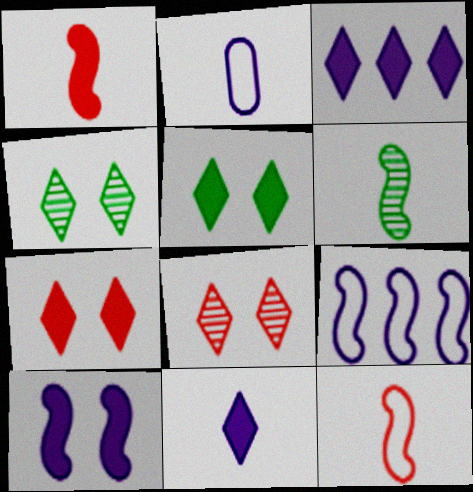[]